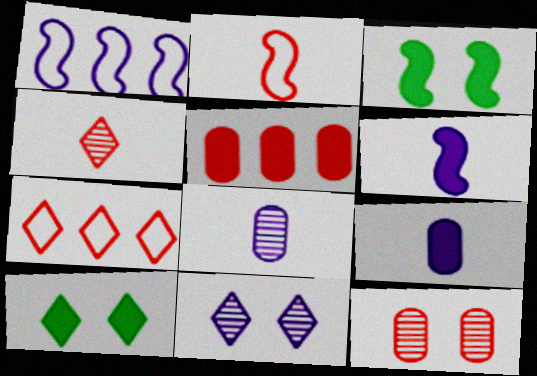[[1, 9, 11], 
[3, 7, 8], 
[5, 6, 10]]